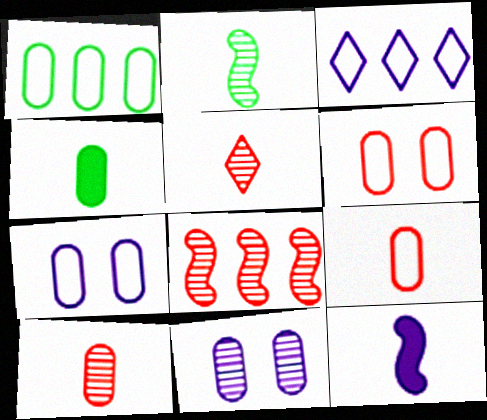[[1, 7, 9], 
[3, 11, 12]]